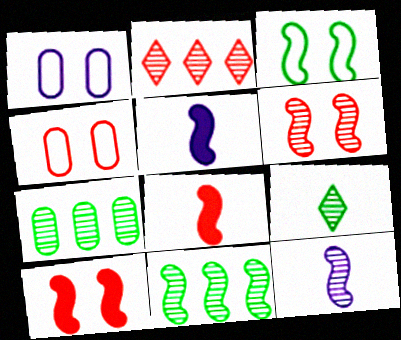[[2, 4, 8], 
[6, 11, 12]]